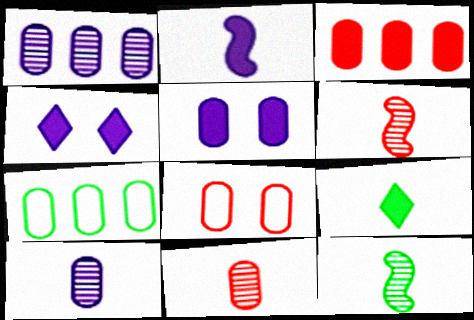[[1, 3, 7], 
[3, 8, 11], 
[4, 6, 7], 
[5, 7, 11]]